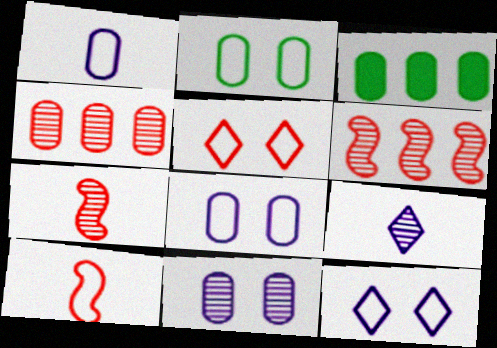[[3, 7, 12]]